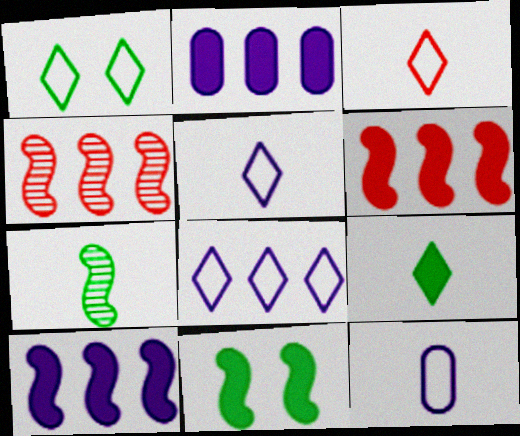[[1, 3, 8]]